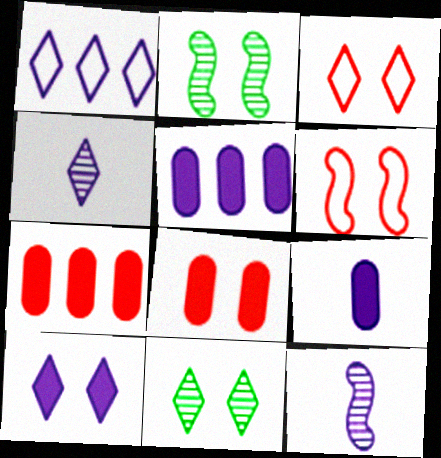[[1, 4, 10], 
[3, 10, 11]]